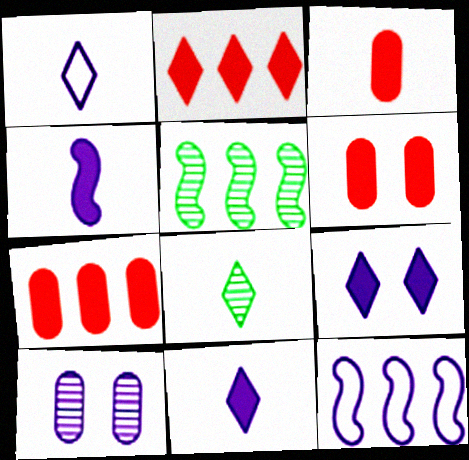[[1, 5, 6], 
[3, 6, 7], 
[6, 8, 12], 
[10, 11, 12]]